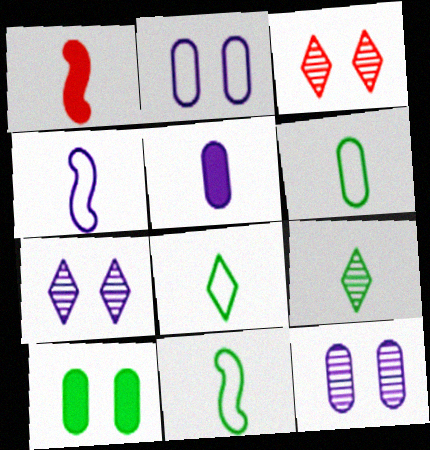[[6, 8, 11]]